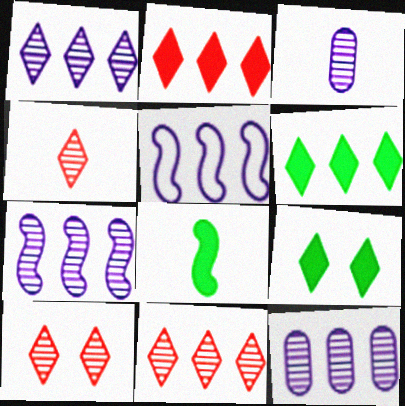[[1, 7, 12], 
[4, 10, 11]]